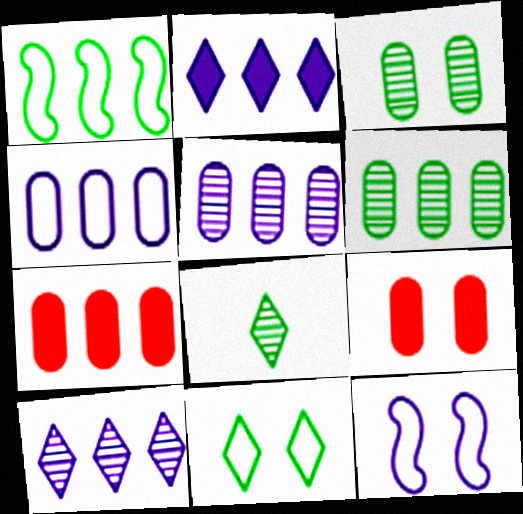[[1, 7, 10], 
[4, 6, 7], 
[7, 8, 12]]